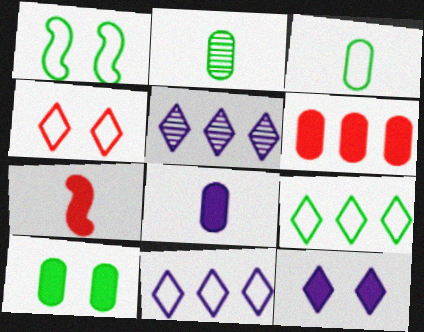[[1, 3, 9], 
[6, 8, 10]]